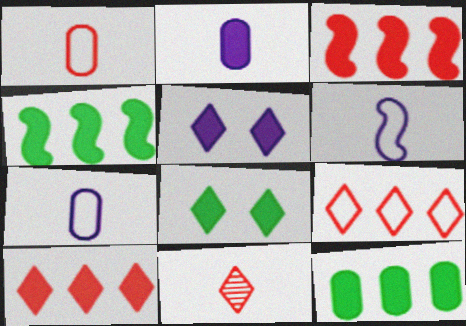[[2, 3, 8]]